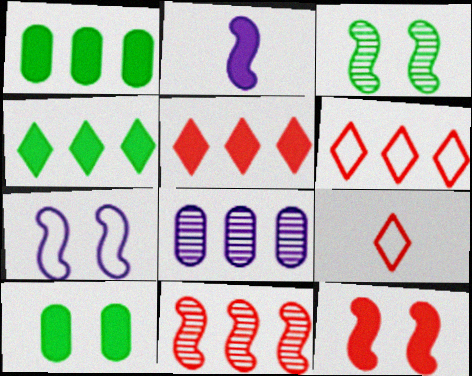[[2, 5, 10], 
[3, 7, 12]]